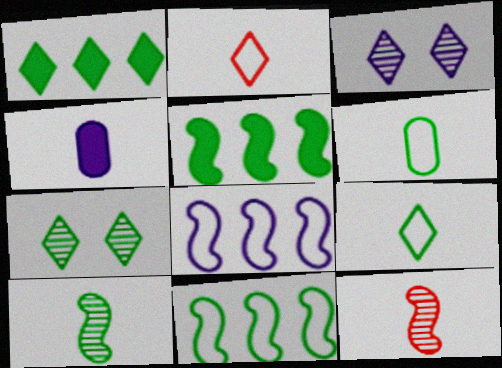[[1, 2, 3], 
[1, 7, 9], 
[2, 4, 10], 
[3, 4, 8], 
[4, 9, 12], 
[5, 6, 7]]